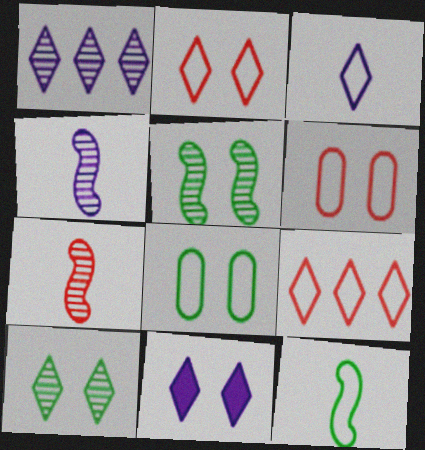[[1, 3, 11], 
[2, 10, 11], 
[5, 6, 11]]